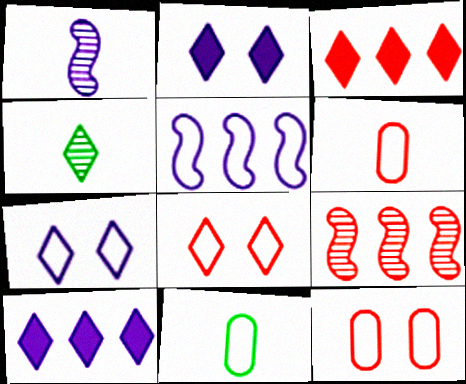[[2, 9, 11], 
[3, 4, 7], 
[4, 8, 10], 
[5, 8, 11]]